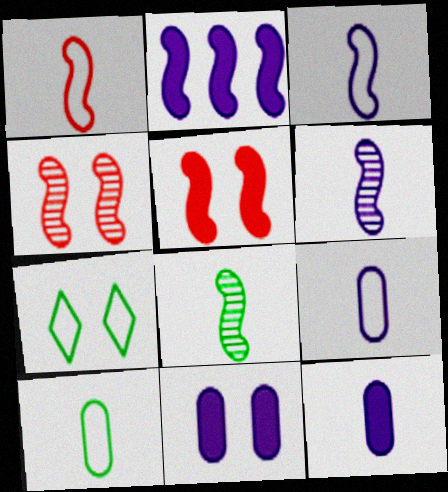[[4, 7, 11]]